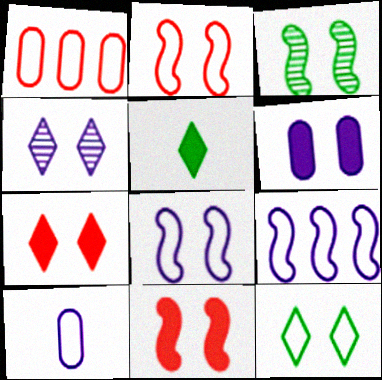[[3, 8, 11], 
[4, 6, 8], 
[4, 7, 12]]